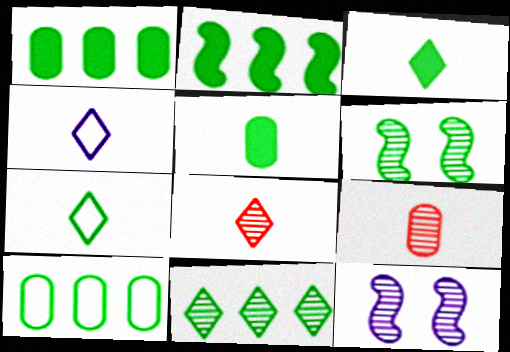[[1, 6, 7], 
[2, 10, 11], 
[3, 4, 8], 
[3, 6, 10], 
[9, 11, 12]]